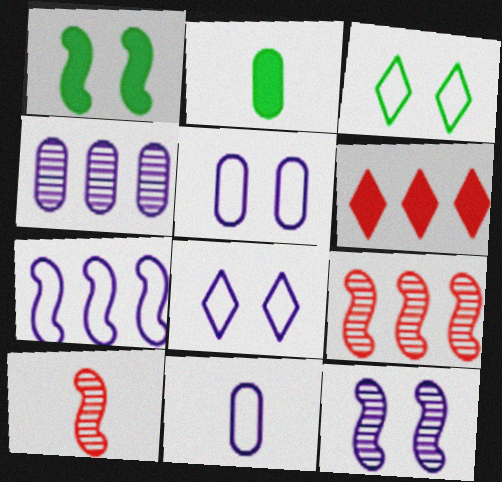[[1, 7, 10], 
[2, 8, 9], 
[7, 8, 11]]